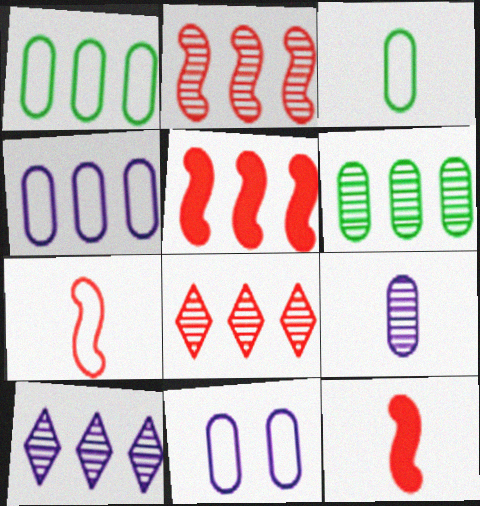[[1, 5, 10], 
[2, 6, 10]]